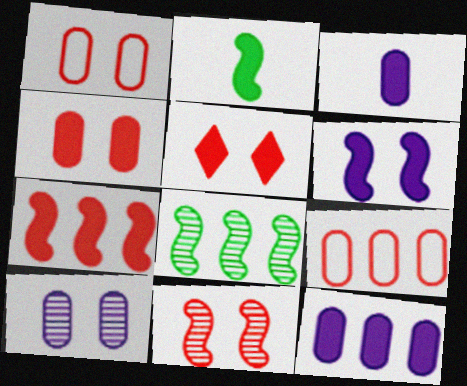[[1, 5, 11], 
[2, 5, 12], 
[2, 6, 7]]